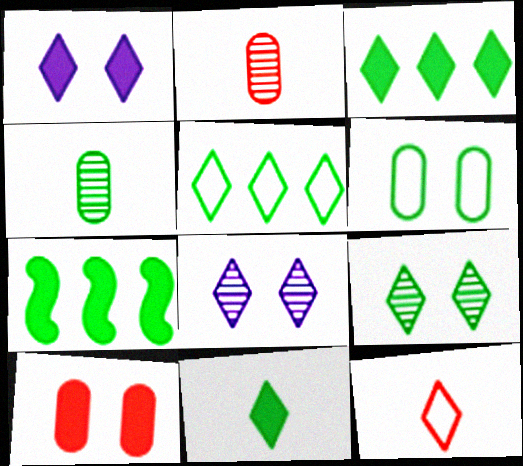[[3, 8, 12], 
[5, 9, 11]]